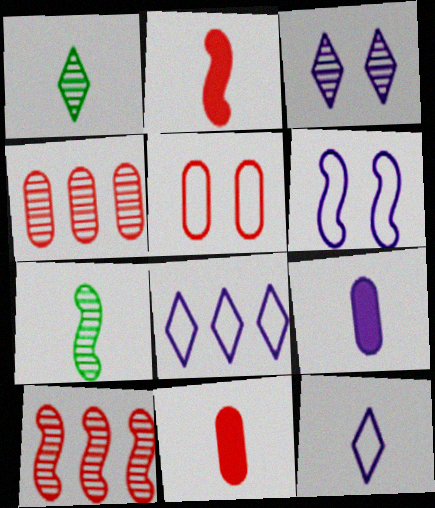[[3, 4, 7], 
[4, 5, 11], 
[7, 11, 12]]